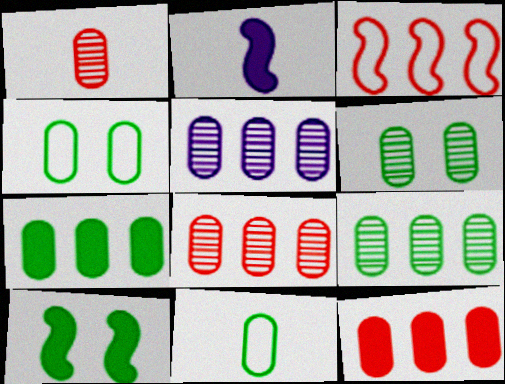[[1, 5, 6], 
[5, 8, 9], 
[6, 7, 11]]